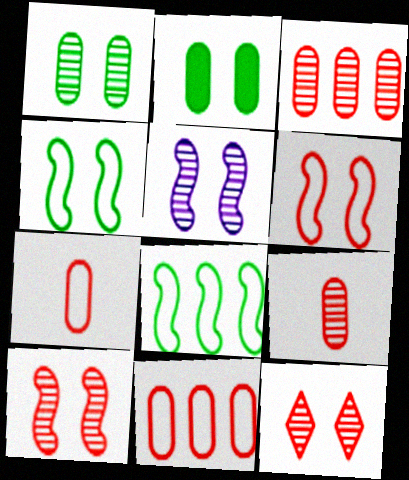[[1, 5, 12]]